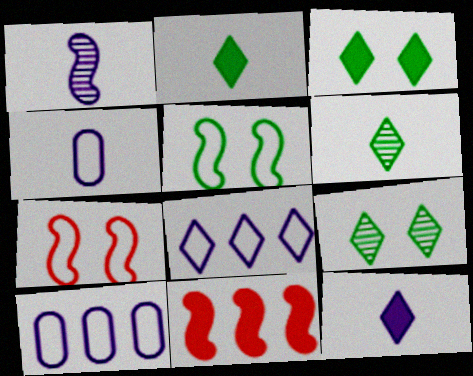[[1, 4, 12], 
[1, 5, 11], 
[4, 9, 11]]